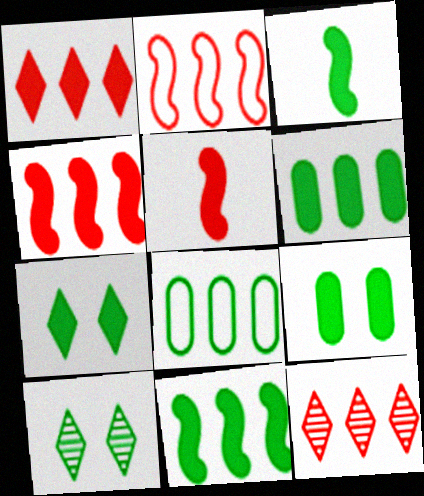[[3, 6, 7], 
[3, 8, 10]]